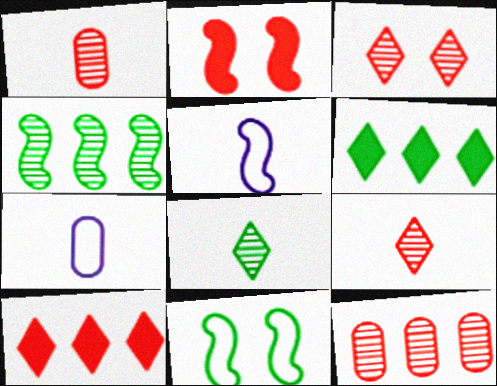[[2, 4, 5]]